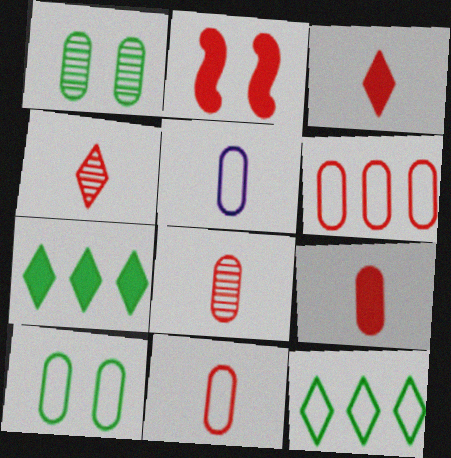[[2, 4, 6], 
[5, 6, 10], 
[8, 9, 11]]